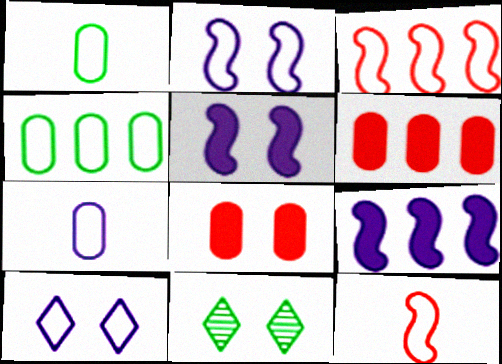[[1, 3, 10], 
[2, 8, 11], 
[4, 10, 12]]